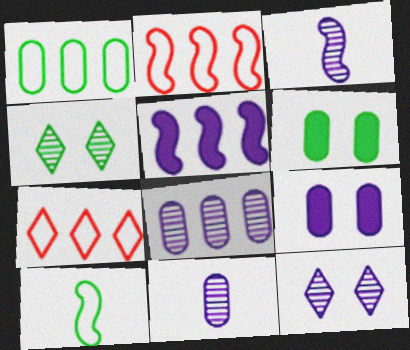[[3, 6, 7], 
[3, 8, 12]]